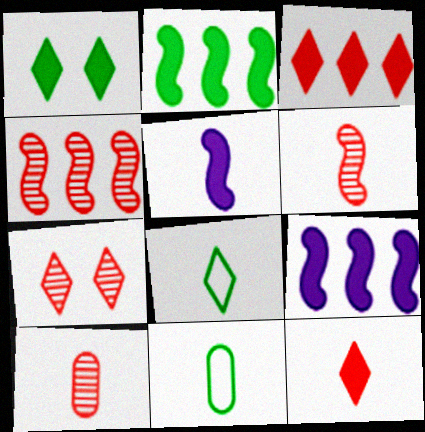[[4, 7, 10], 
[5, 8, 10], 
[7, 9, 11]]